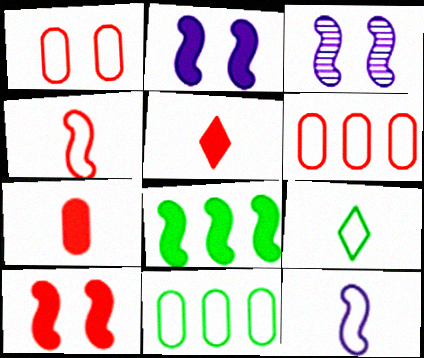[[3, 4, 8], 
[3, 5, 11]]